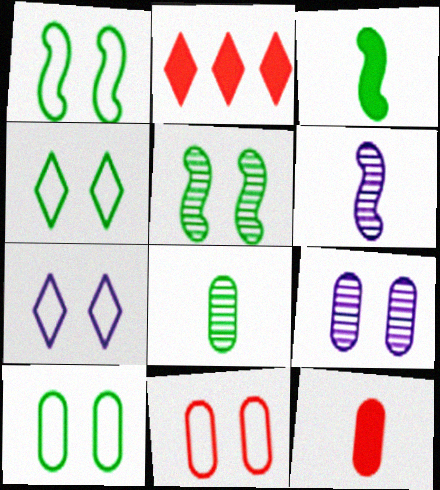[[1, 4, 10], 
[1, 7, 11], 
[2, 6, 10]]